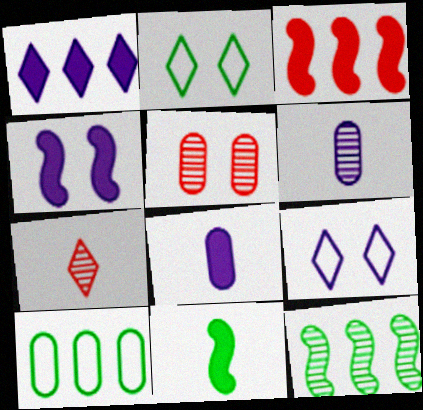[[1, 2, 7], 
[1, 4, 8], 
[2, 3, 6], 
[2, 4, 5], 
[3, 4, 11], 
[4, 7, 10], 
[5, 8, 10]]